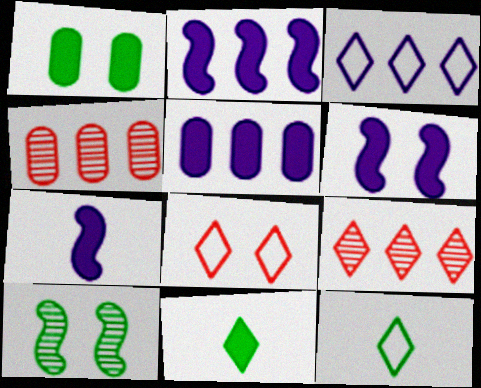[[2, 6, 7], 
[3, 8, 12], 
[4, 6, 12]]